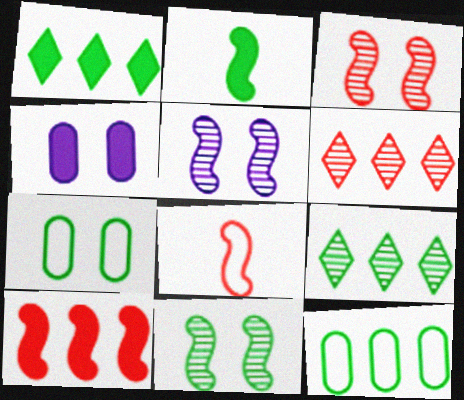[[2, 7, 9], 
[3, 5, 11], 
[3, 8, 10], 
[4, 8, 9]]